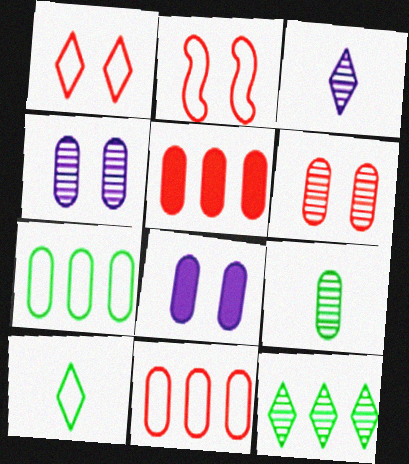[[8, 9, 11]]